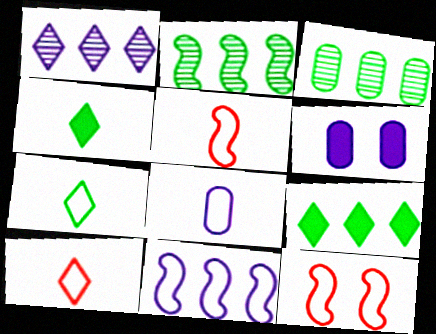[[2, 6, 10], 
[5, 7, 8]]